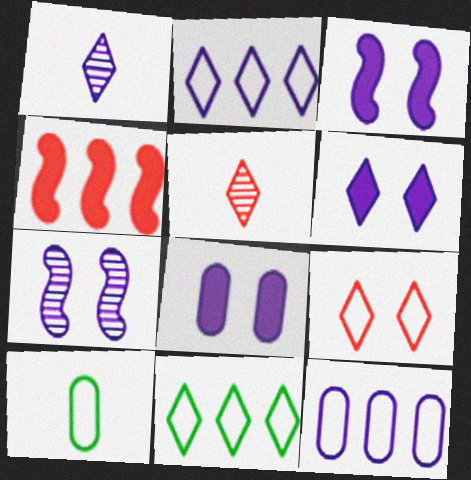[[1, 2, 6], 
[1, 3, 12], 
[3, 6, 8], 
[5, 6, 11]]